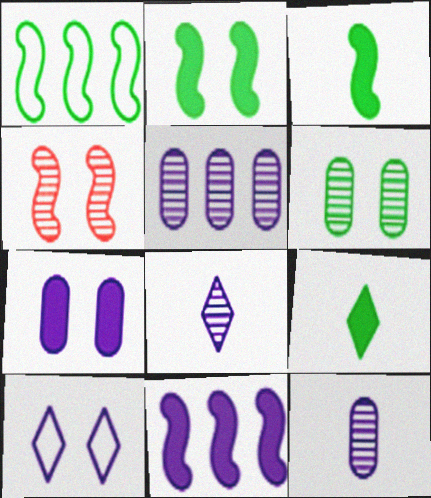[[1, 6, 9], 
[10, 11, 12]]